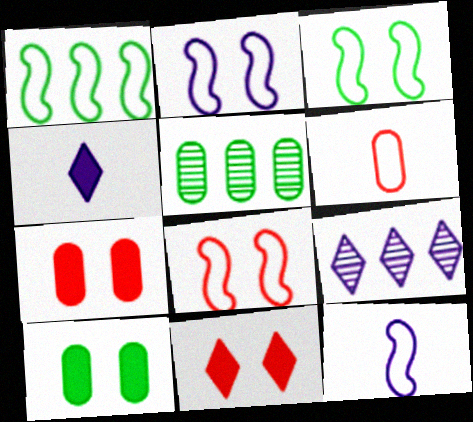[[1, 8, 12], 
[2, 3, 8], 
[4, 5, 8], 
[5, 11, 12]]